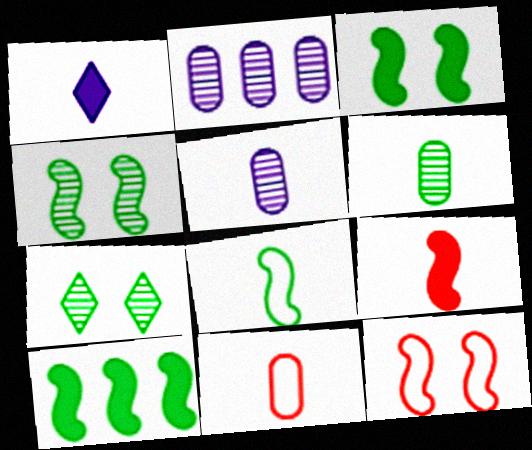[[4, 8, 10]]